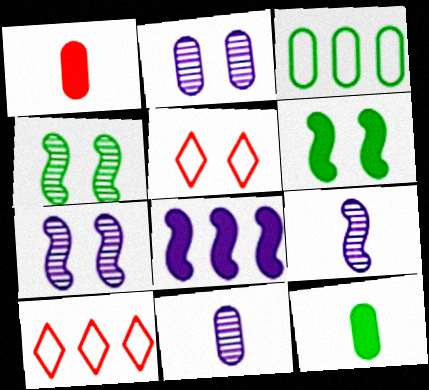[[1, 2, 3], 
[2, 5, 6], 
[6, 10, 11], 
[7, 10, 12]]